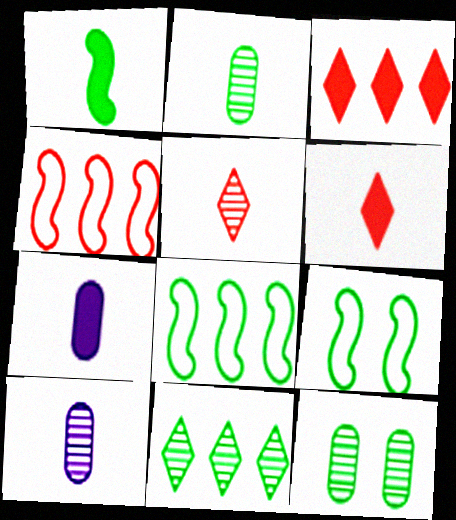[[1, 6, 7], 
[3, 9, 10]]